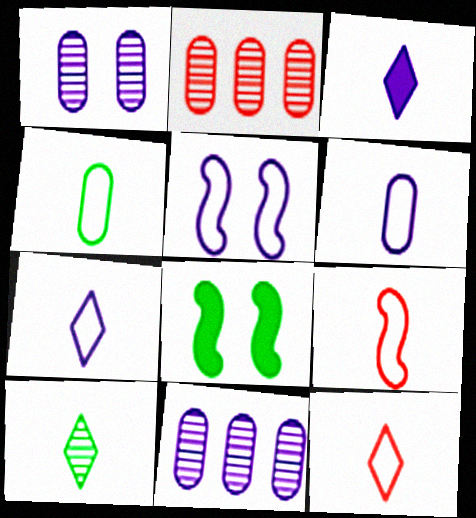[[2, 7, 8], 
[3, 5, 11], 
[3, 10, 12], 
[4, 7, 9], 
[8, 11, 12]]